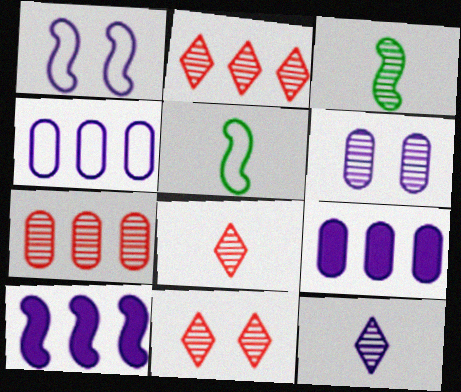[[1, 9, 12], 
[2, 3, 6], 
[2, 8, 11], 
[5, 9, 11]]